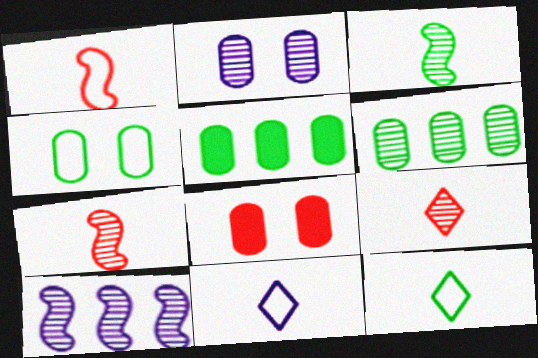[[2, 4, 8], 
[8, 10, 12]]